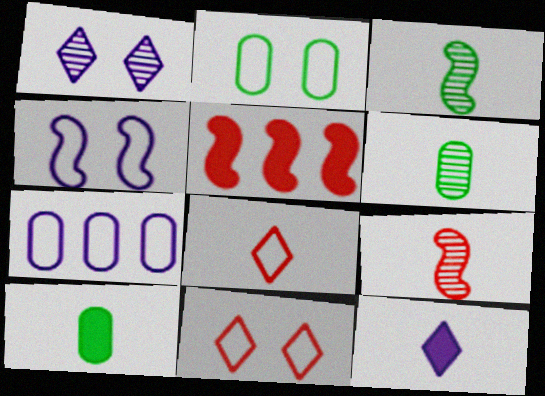[[2, 4, 11], 
[3, 4, 5]]